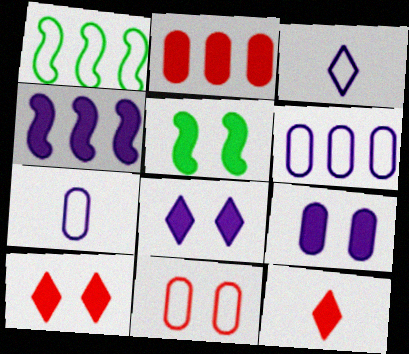[[1, 3, 11], 
[5, 9, 10]]